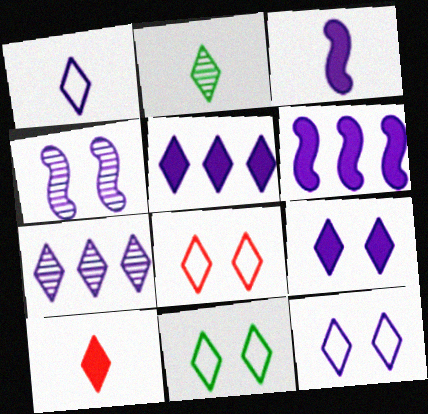[[1, 2, 10], 
[1, 7, 9], 
[2, 5, 8], 
[7, 10, 11], 
[8, 11, 12]]